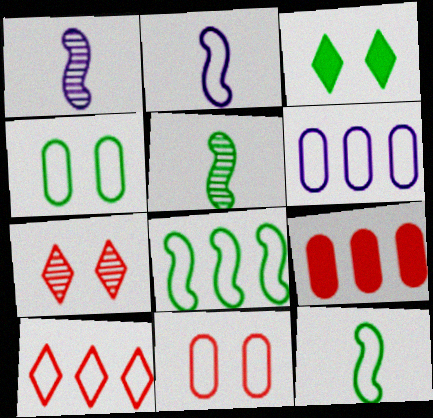[[2, 4, 10], 
[6, 8, 10]]